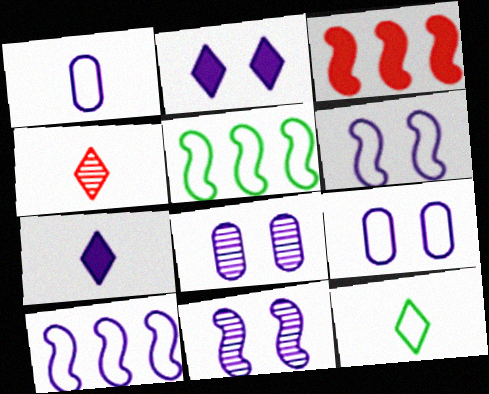[[2, 6, 8], 
[2, 9, 11], 
[3, 8, 12], 
[4, 7, 12], 
[7, 8, 10]]